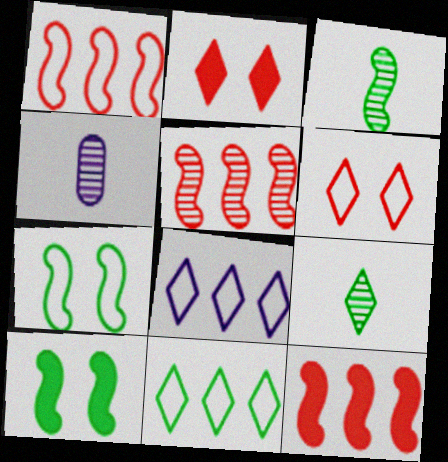[[1, 5, 12], 
[2, 8, 9]]